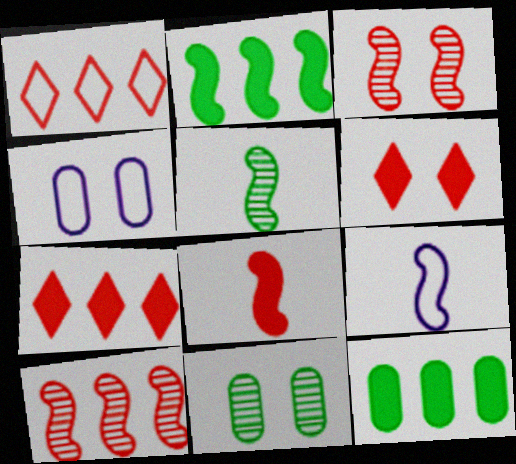[[2, 3, 9], 
[4, 5, 7], 
[5, 8, 9], 
[7, 9, 11]]